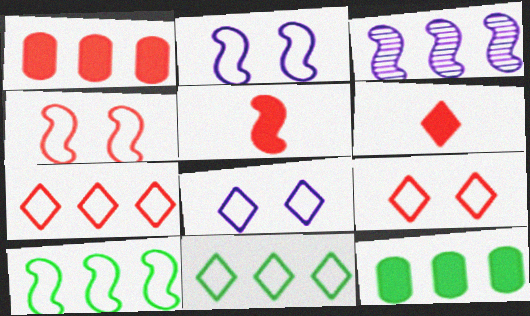[[1, 3, 11], 
[3, 7, 12]]